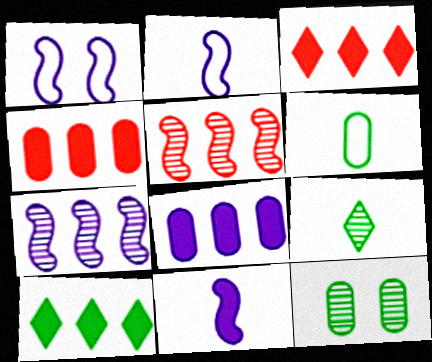[[1, 4, 9], 
[1, 7, 11], 
[2, 3, 12]]